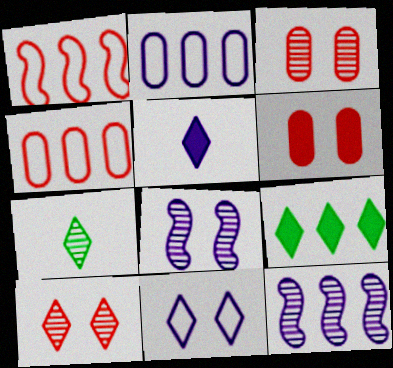[[2, 5, 8], 
[3, 7, 12], 
[4, 9, 12]]